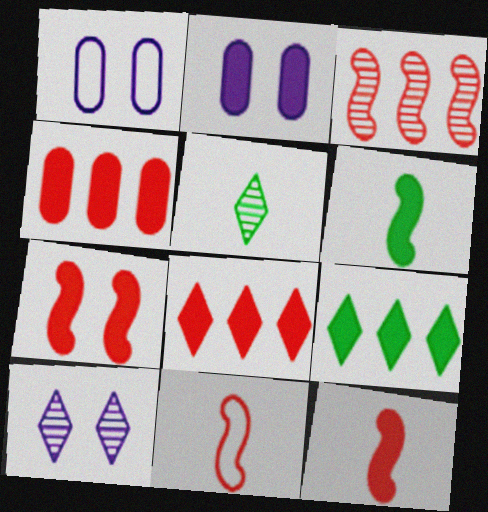[[2, 6, 8], 
[2, 9, 12], 
[3, 7, 11]]